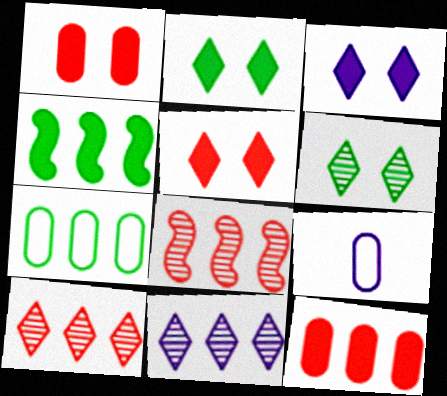[[2, 3, 5], 
[2, 8, 9]]